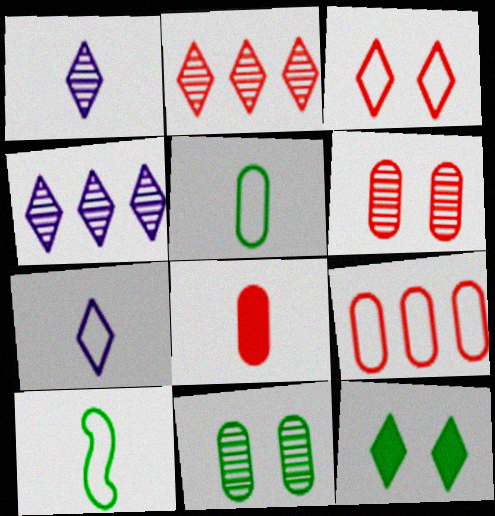[[1, 8, 10], 
[2, 7, 12], 
[6, 8, 9]]